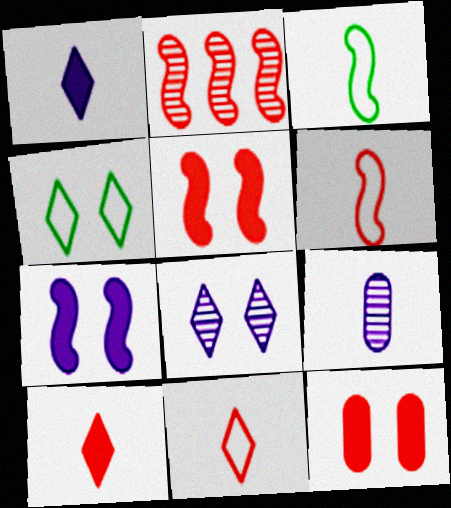[[2, 3, 7], 
[2, 5, 6], 
[2, 11, 12], 
[3, 9, 10]]